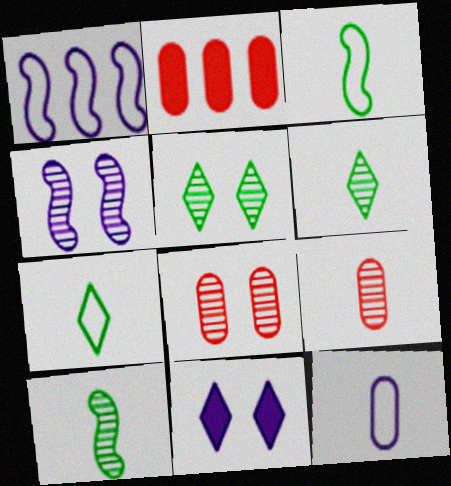[[2, 4, 7], 
[4, 5, 8]]